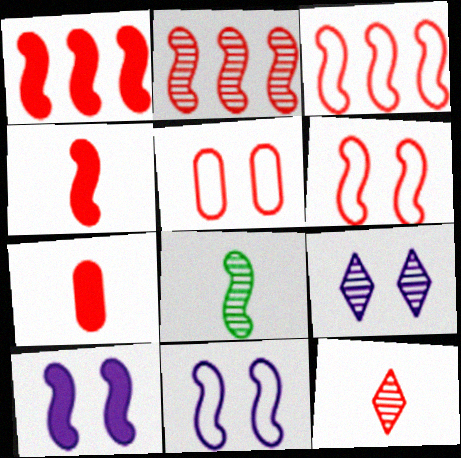[[1, 2, 3], 
[1, 5, 12], 
[1, 8, 11], 
[2, 4, 6], 
[3, 8, 10]]